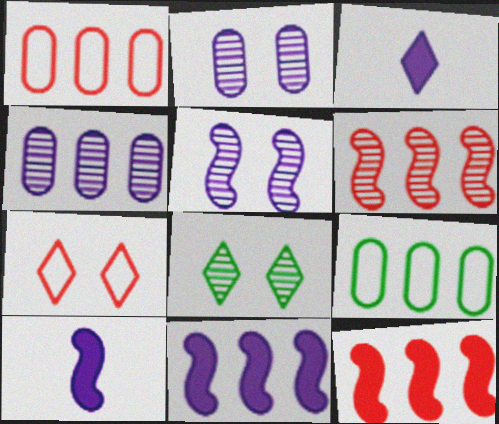[[1, 8, 10]]